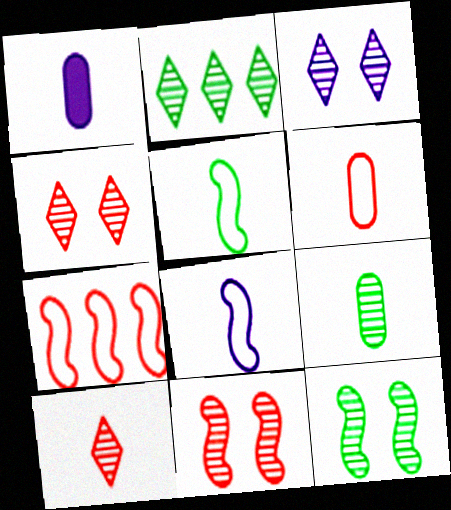[[1, 5, 10], 
[1, 6, 9], 
[2, 3, 10], 
[2, 9, 12]]